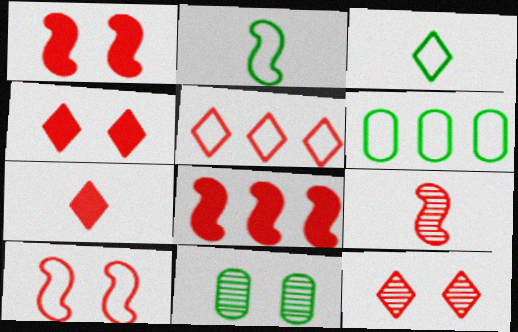[[5, 7, 12], 
[8, 9, 10]]